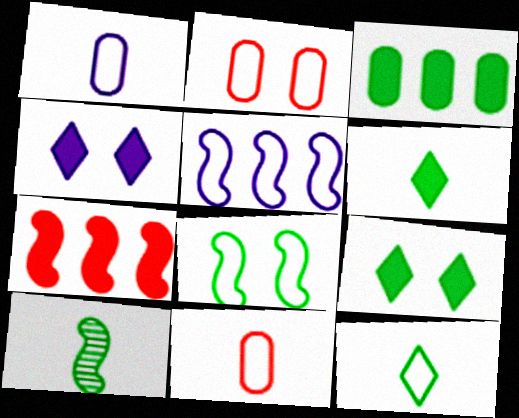[[2, 5, 12]]